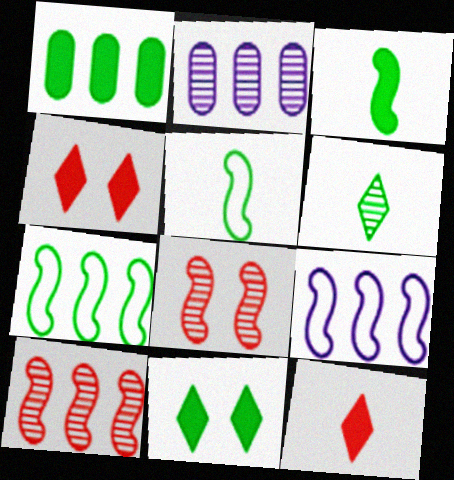[[1, 3, 11], 
[2, 4, 5], 
[2, 6, 8], 
[3, 8, 9]]